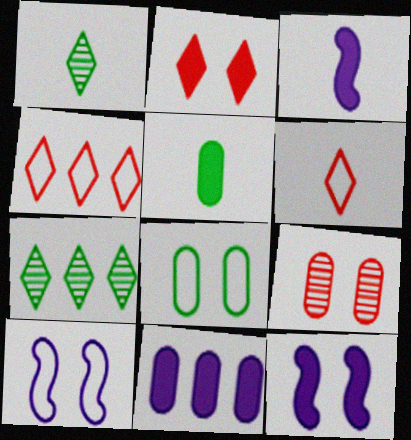[]